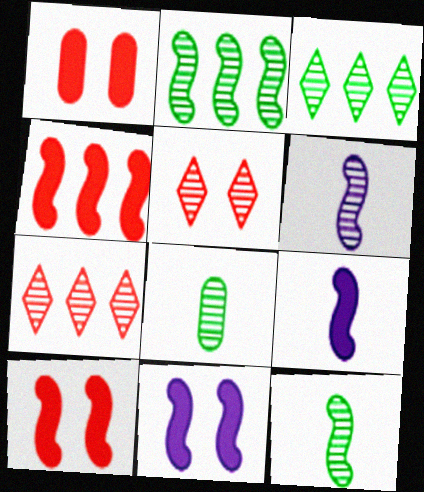[]